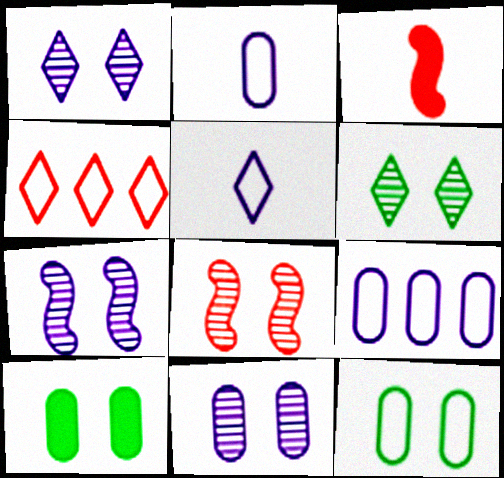[[1, 7, 11], 
[3, 6, 9], 
[6, 8, 11]]